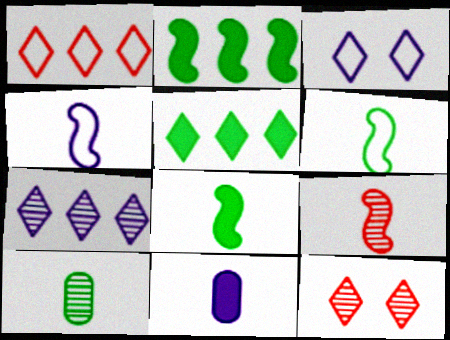[[1, 5, 7], 
[4, 8, 9]]